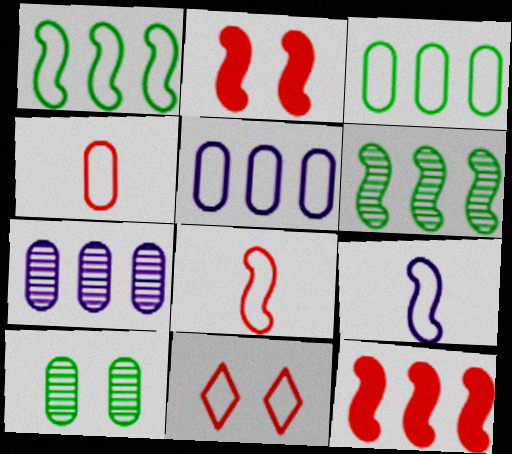[[2, 6, 9], 
[3, 9, 11]]